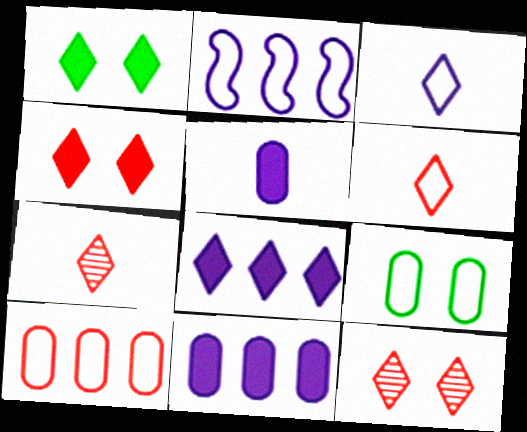[[2, 6, 9]]